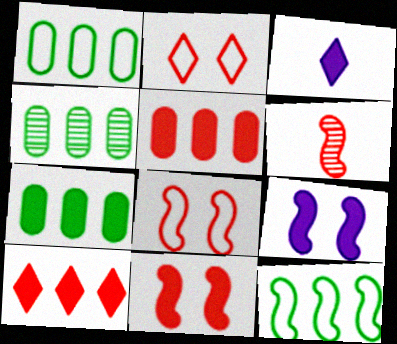[[1, 4, 7], 
[2, 5, 6], 
[3, 4, 8], 
[3, 7, 11], 
[6, 9, 12]]